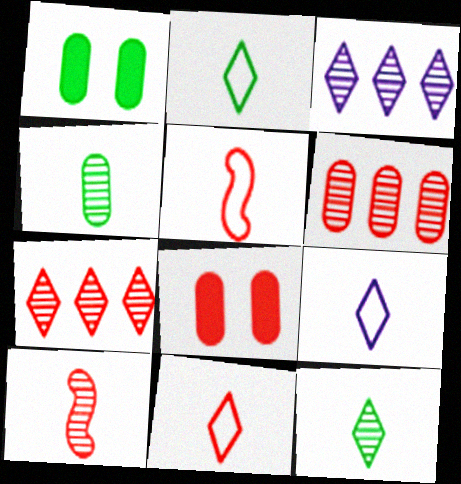[[1, 3, 5], 
[2, 9, 11], 
[5, 7, 8]]